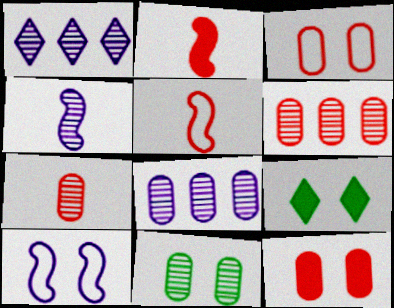[[5, 8, 9], 
[7, 8, 11]]